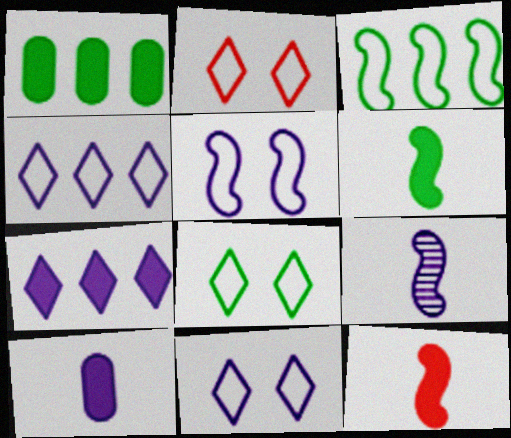[[1, 2, 9], 
[2, 8, 11]]